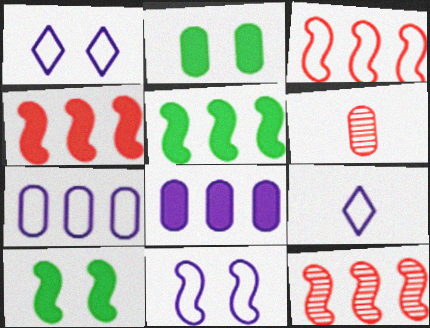[[1, 5, 6], 
[2, 6, 7], 
[2, 9, 12], 
[3, 4, 12], 
[7, 9, 11]]